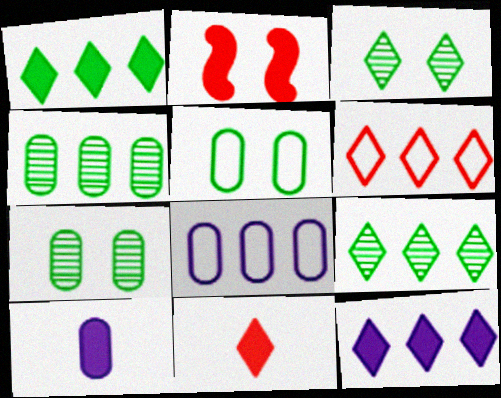[[1, 2, 10], 
[6, 9, 12]]